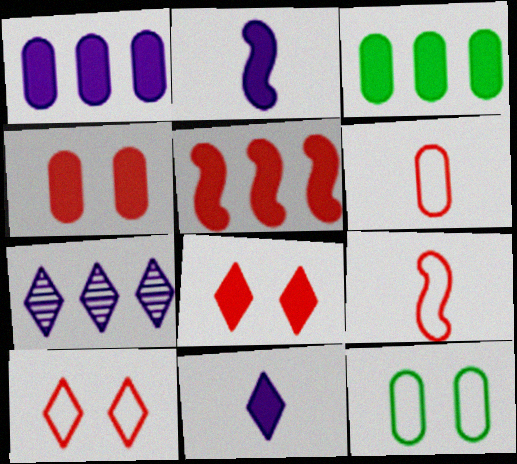[[2, 3, 8]]